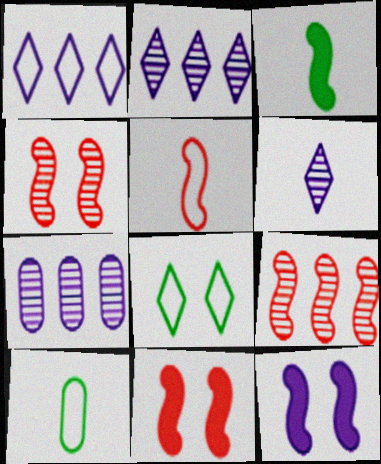[[2, 10, 11], 
[5, 9, 11]]